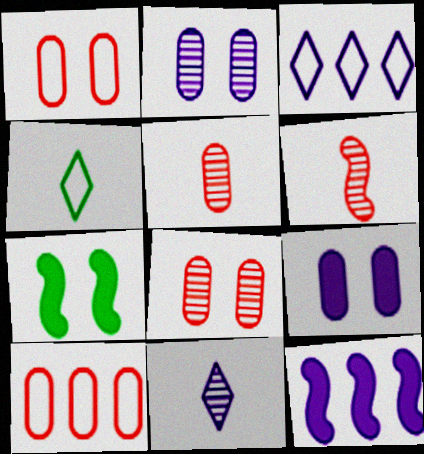[[3, 5, 7], 
[4, 8, 12], 
[7, 10, 11]]